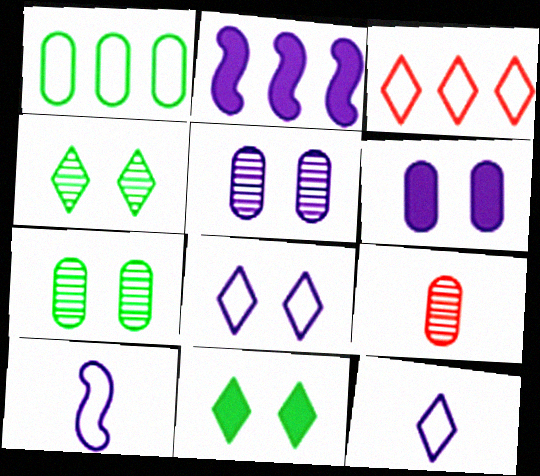[[1, 6, 9], 
[2, 5, 12]]